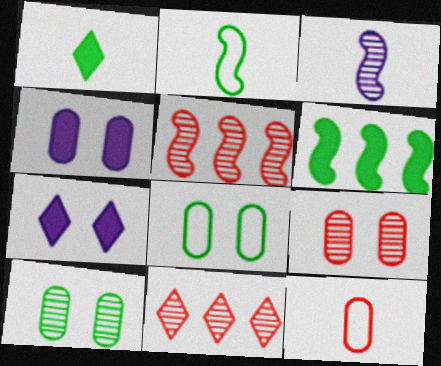[[1, 3, 12], 
[2, 4, 11], 
[3, 10, 11], 
[4, 8, 9]]